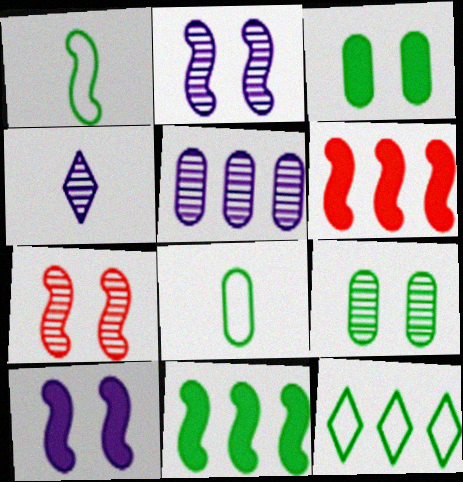[[1, 2, 6], 
[2, 4, 5], 
[5, 6, 12]]